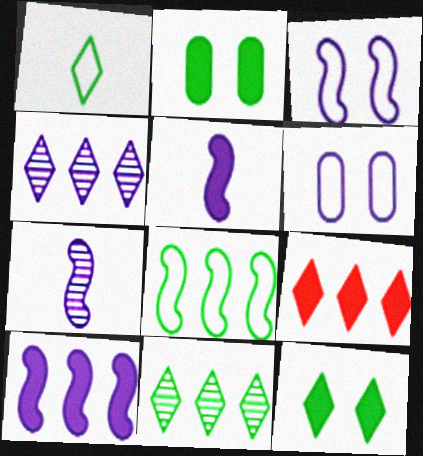[[1, 11, 12], 
[2, 5, 9], 
[3, 7, 10], 
[4, 5, 6]]